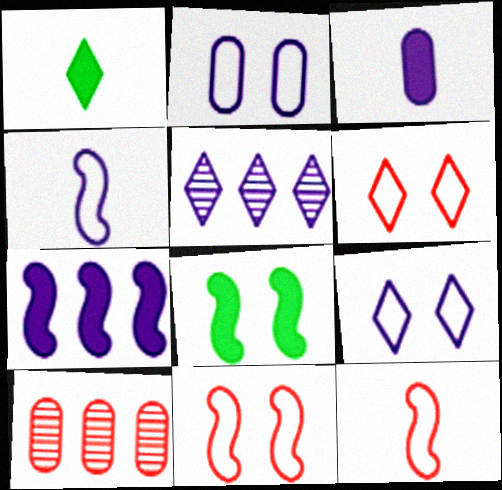[[1, 5, 6]]